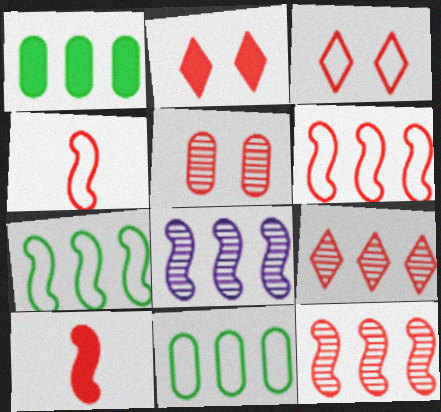[]